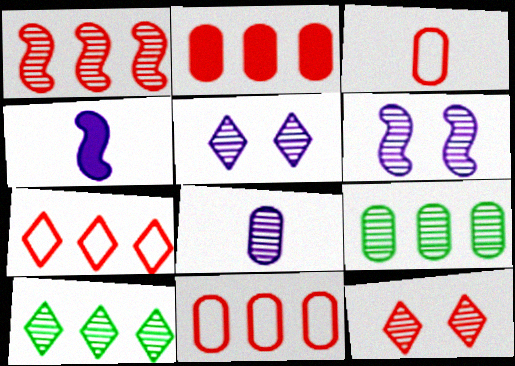[[1, 2, 7]]